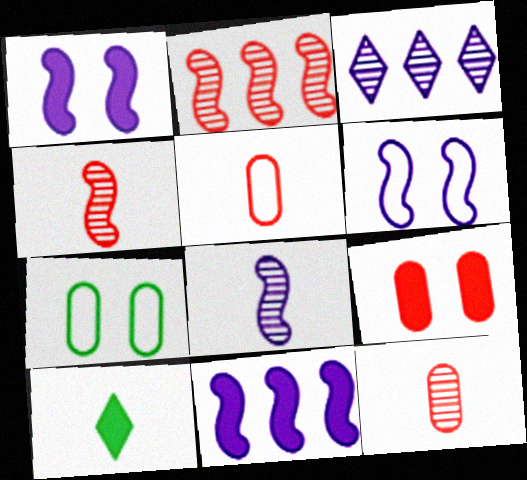[[5, 8, 10], 
[6, 8, 11], 
[9, 10, 11]]